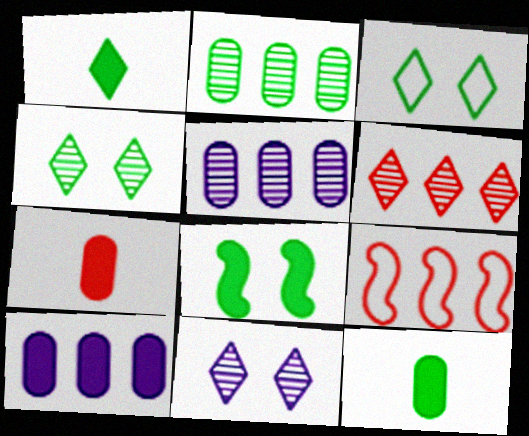[[9, 11, 12]]